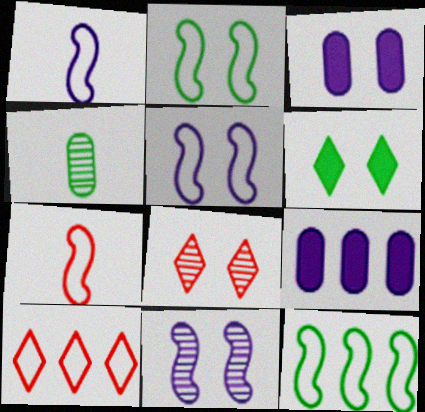[[2, 3, 8], 
[4, 6, 12], 
[5, 7, 12]]